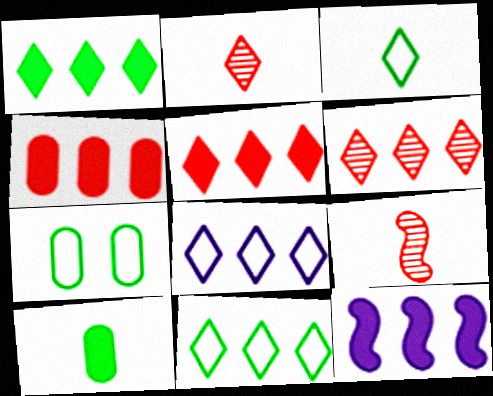[[1, 4, 12], 
[1, 6, 8], 
[2, 7, 12]]